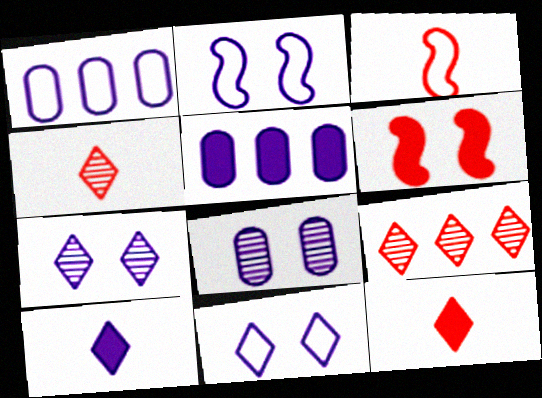[]